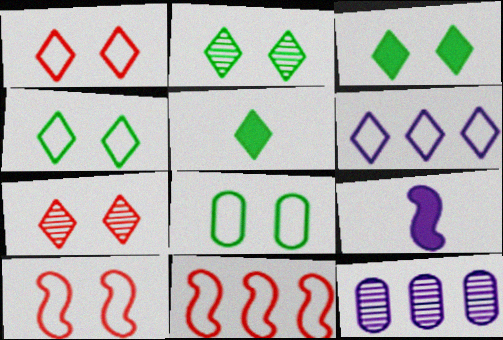[[2, 3, 4], 
[5, 6, 7], 
[5, 10, 12]]